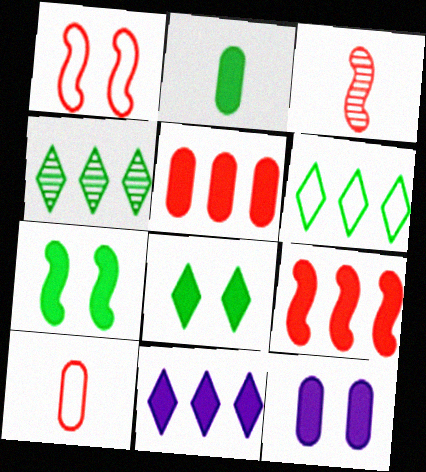[[1, 3, 9], 
[2, 5, 12], 
[3, 6, 12]]